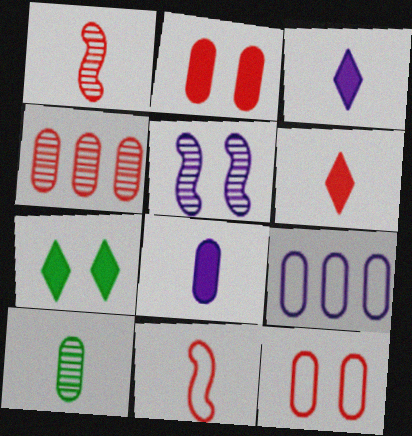[[1, 7, 9], 
[2, 9, 10], 
[3, 5, 9], 
[3, 10, 11], 
[5, 7, 12]]